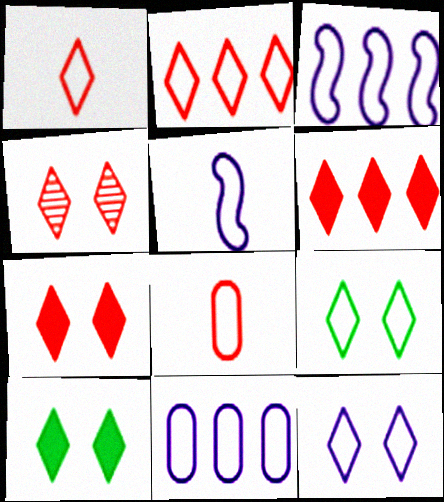[[1, 4, 6], 
[3, 8, 9], 
[4, 10, 12], 
[5, 11, 12]]